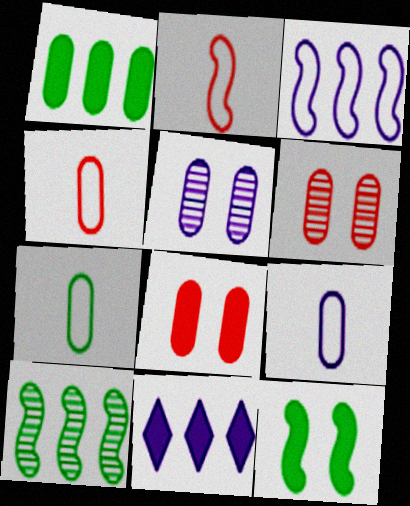[[1, 4, 5], 
[1, 6, 9], 
[4, 7, 9]]